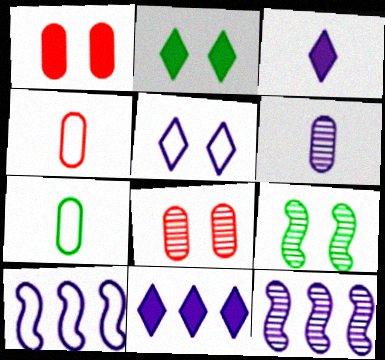[[1, 5, 9], 
[2, 4, 12], 
[4, 9, 11]]